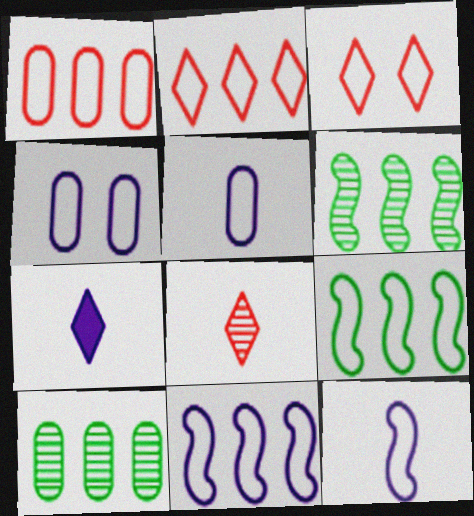[[3, 5, 9]]